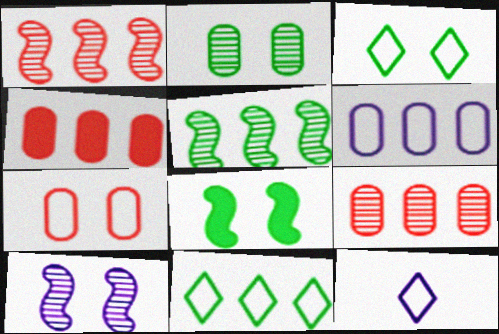[[2, 3, 8], 
[8, 9, 12]]